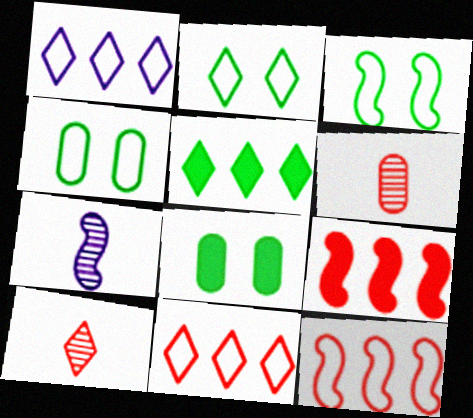[[2, 3, 4], 
[3, 7, 9], 
[7, 8, 11]]